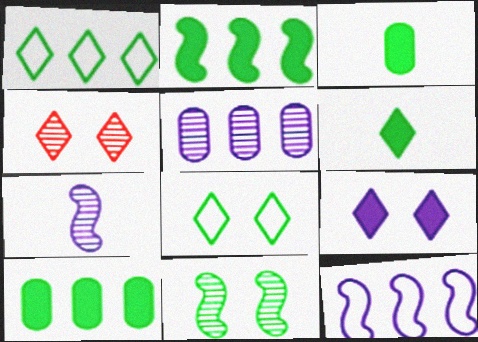[[1, 3, 11], 
[3, 4, 12], 
[4, 8, 9]]